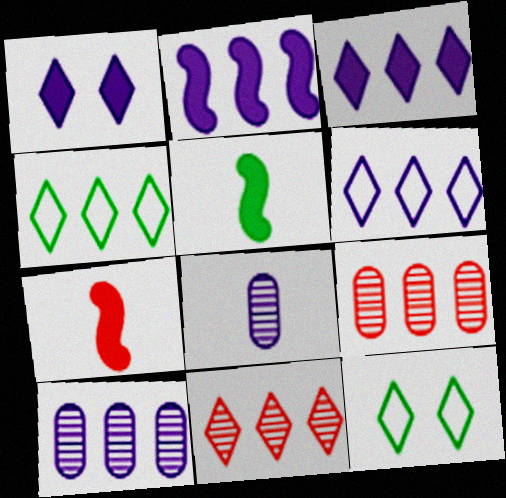[[2, 4, 9], 
[2, 6, 10], 
[3, 4, 11], 
[7, 10, 12]]